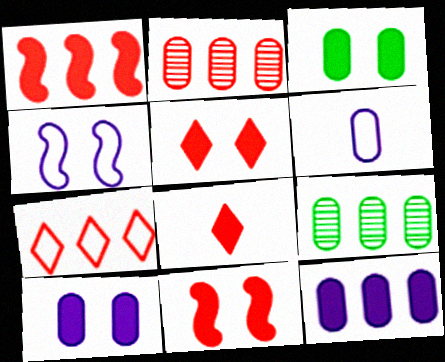[[1, 2, 7], 
[2, 3, 6], 
[4, 8, 9]]